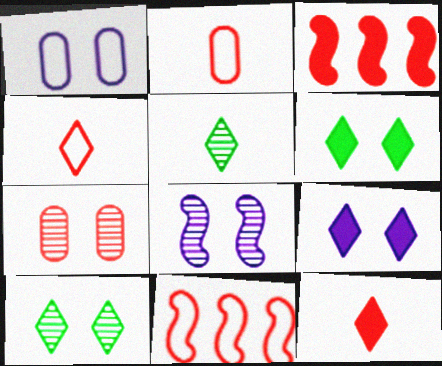[[1, 3, 5], 
[1, 8, 9], 
[3, 4, 7], 
[7, 8, 10], 
[7, 11, 12]]